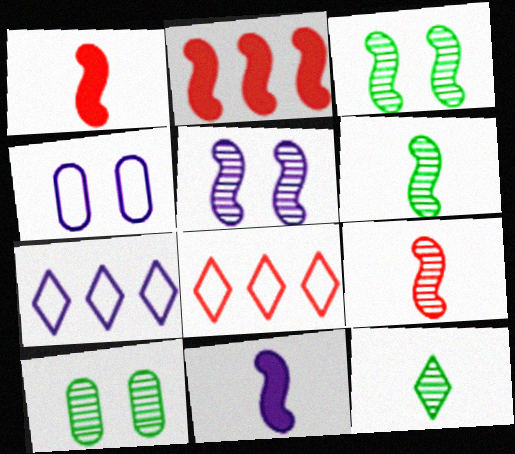[[1, 7, 10], 
[2, 4, 12], 
[8, 10, 11]]